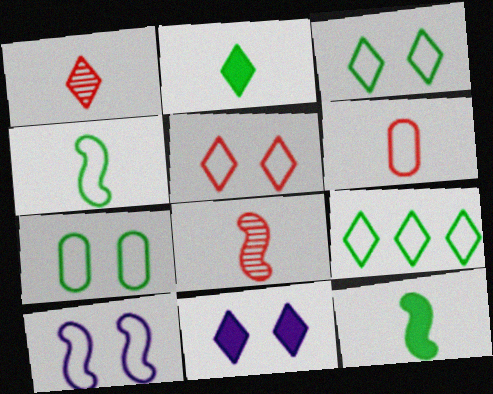[[1, 9, 11], 
[4, 7, 9], 
[5, 7, 10], 
[6, 9, 10]]